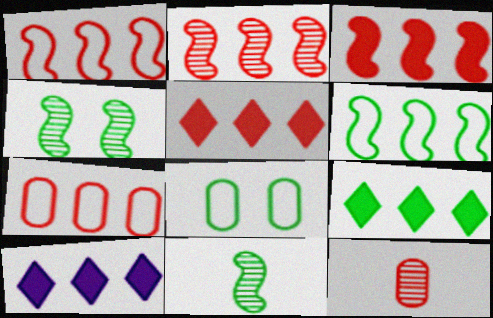[[1, 2, 3], 
[2, 5, 7], 
[5, 9, 10], 
[8, 9, 11]]